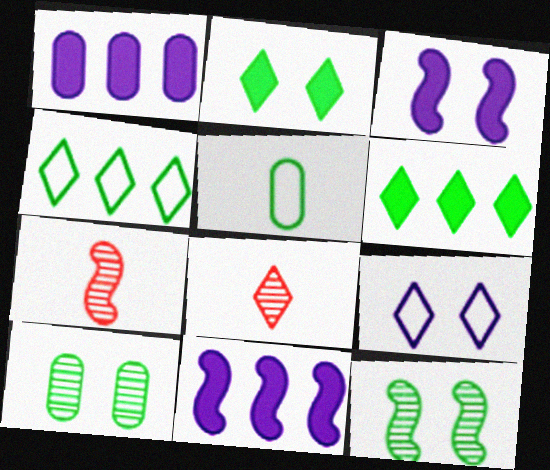[[5, 6, 12], 
[6, 8, 9]]